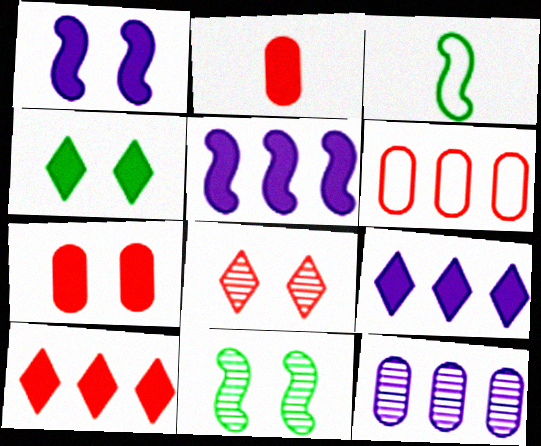[[1, 4, 7], 
[2, 4, 5]]